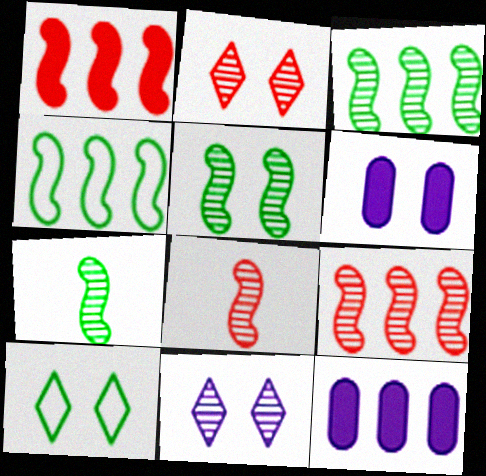[[3, 5, 7], 
[8, 10, 12]]